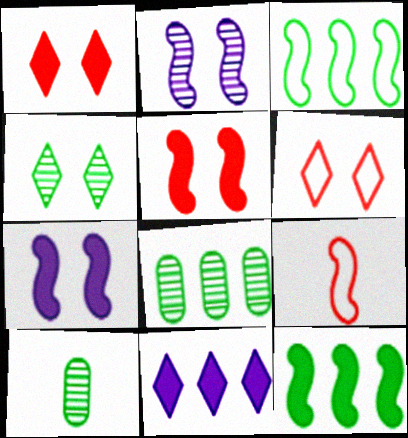[[2, 9, 12]]